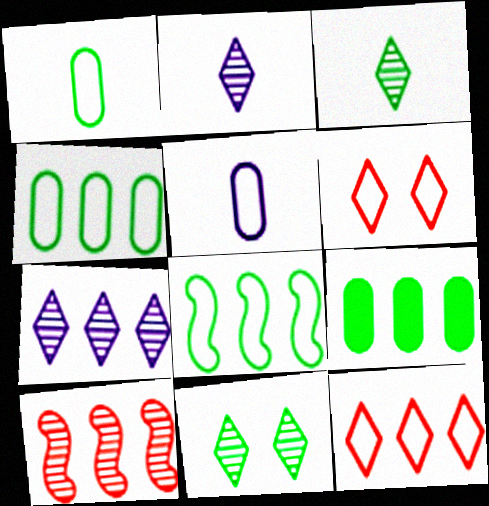[[5, 6, 8]]